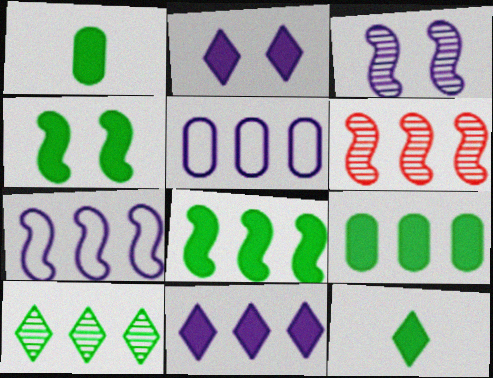[[4, 9, 12], 
[6, 7, 8]]